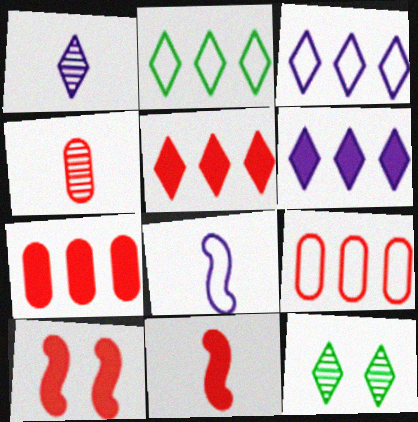[[7, 8, 12]]